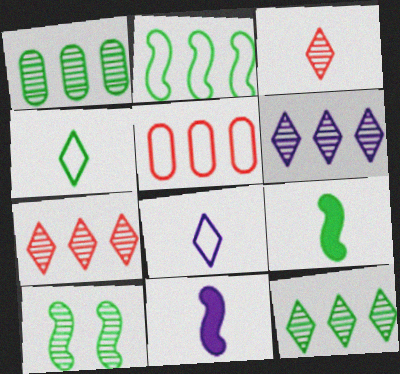[[2, 9, 10], 
[6, 7, 12]]